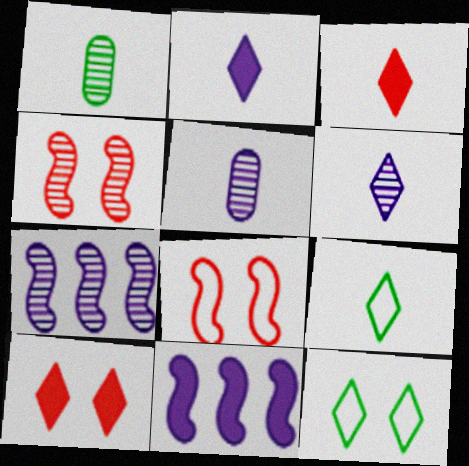[[3, 6, 9]]